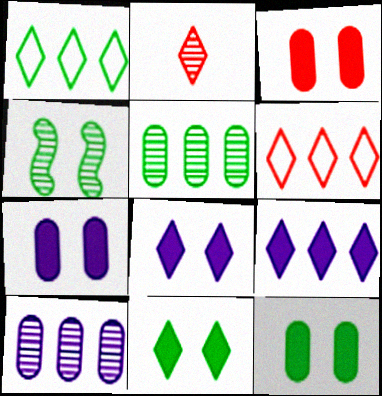[[1, 2, 8], 
[2, 4, 10], 
[3, 7, 12]]